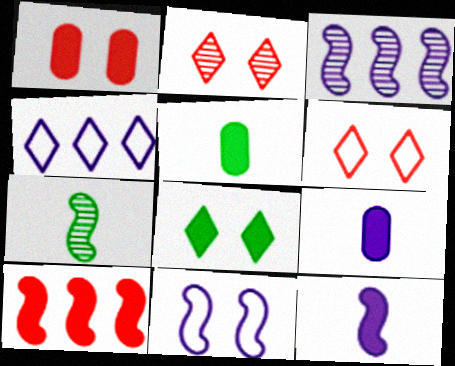[[1, 4, 7], 
[3, 5, 6], 
[3, 11, 12], 
[7, 10, 11], 
[8, 9, 10]]